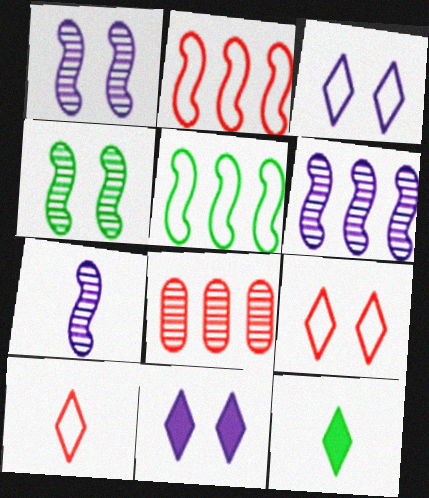[[1, 6, 7]]